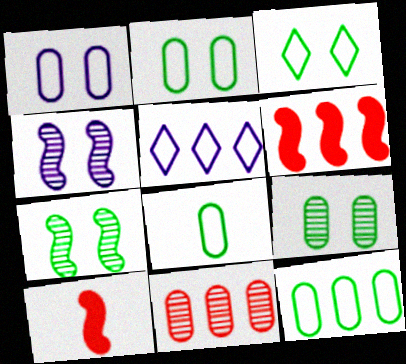[[2, 8, 12], 
[5, 9, 10]]